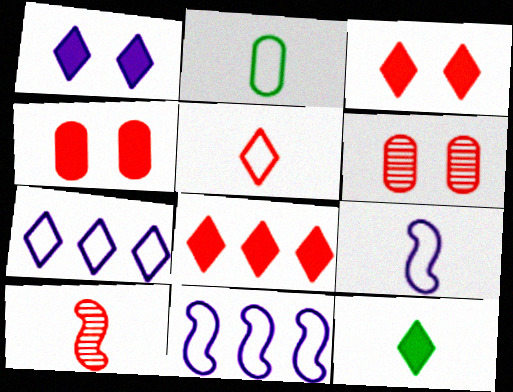[[1, 8, 12], 
[2, 5, 9], 
[6, 11, 12]]